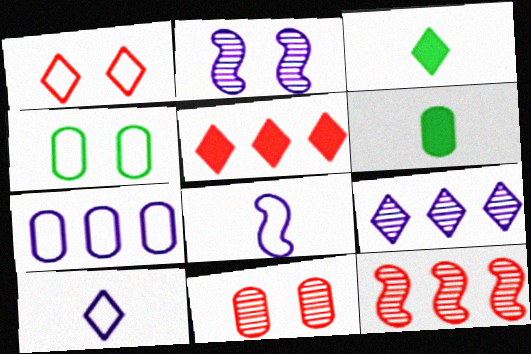[[1, 3, 9], 
[6, 7, 11]]